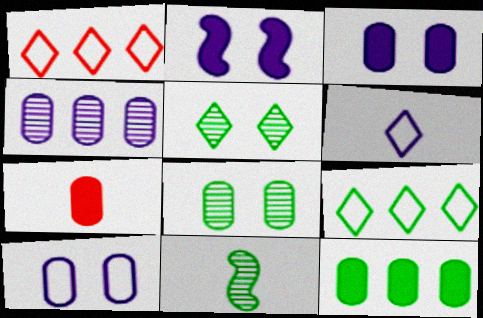[[1, 3, 11], 
[2, 4, 6], 
[3, 7, 12], 
[6, 7, 11]]